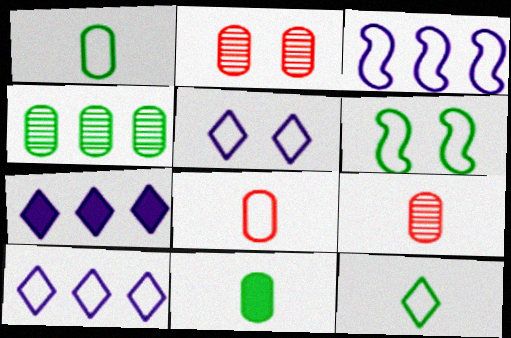[[6, 7, 9], 
[6, 8, 10]]